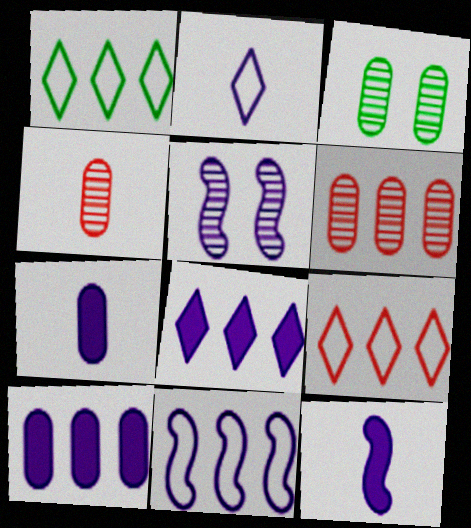[[2, 5, 10], 
[3, 9, 12], 
[5, 11, 12]]